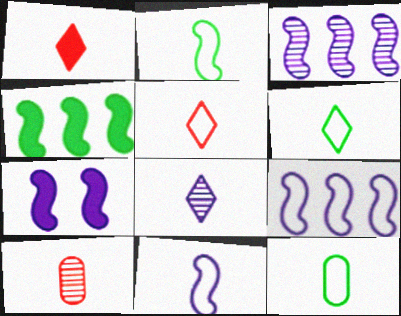[[1, 6, 8], 
[2, 6, 12], 
[3, 7, 11], 
[5, 11, 12]]